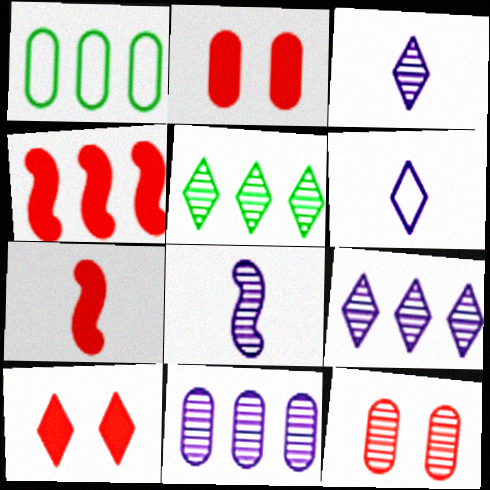[[1, 4, 9], 
[1, 8, 10], 
[5, 6, 10], 
[5, 8, 12]]